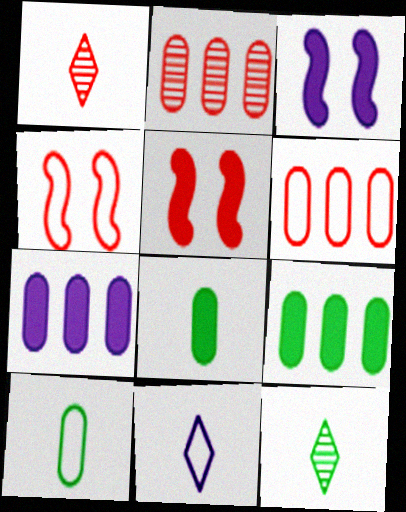[[1, 5, 6], 
[3, 6, 12], 
[4, 7, 12]]